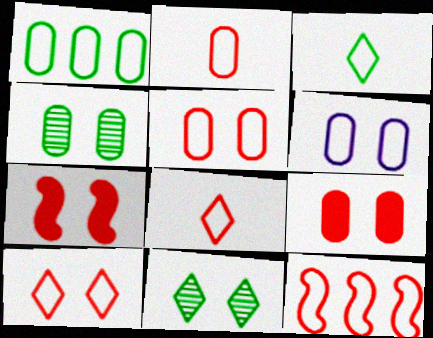[[1, 2, 6], 
[2, 10, 12], 
[3, 6, 12], 
[4, 6, 9], 
[5, 8, 12], 
[6, 7, 11]]